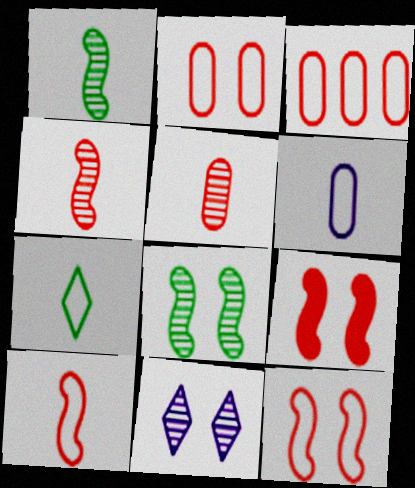[[6, 7, 10]]